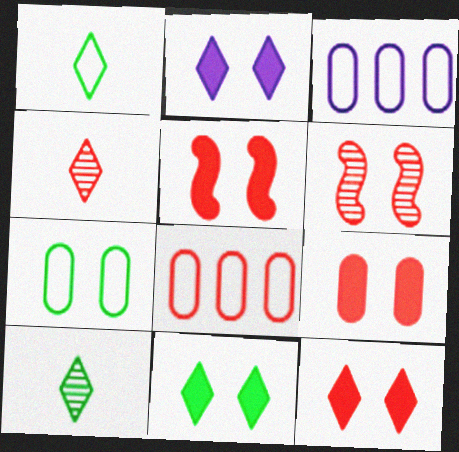[[2, 6, 7], 
[2, 11, 12], 
[3, 5, 10], 
[4, 5, 8], 
[5, 9, 12]]